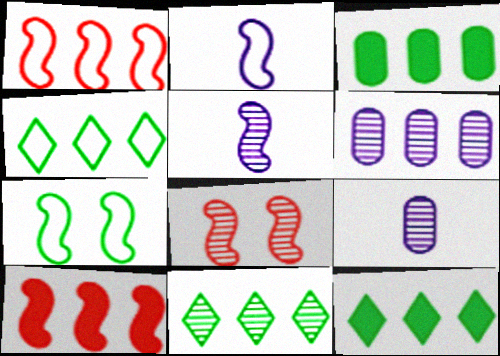[[1, 2, 7], 
[1, 6, 12], 
[4, 6, 10], 
[4, 11, 12], 
[5, 7, 10], 
[8, 9, 11]]